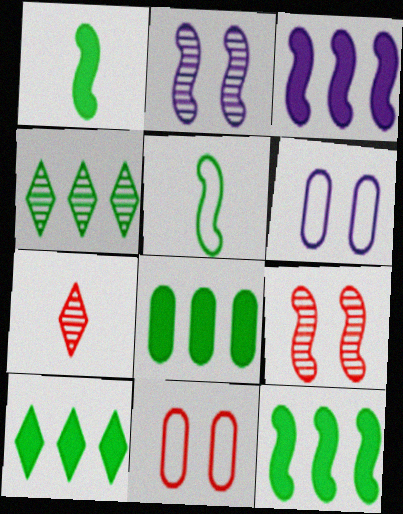[[3, 5, 9], 
[6, 7, 12], 
[8, 10, 12]]